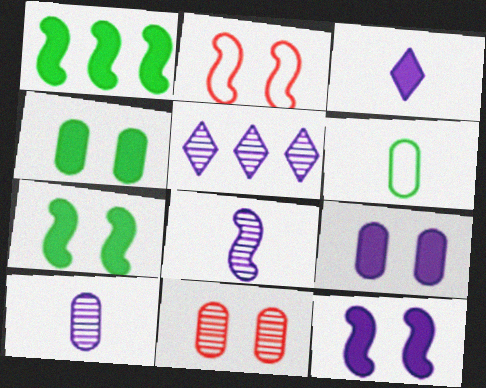[[1, 2, 8]]